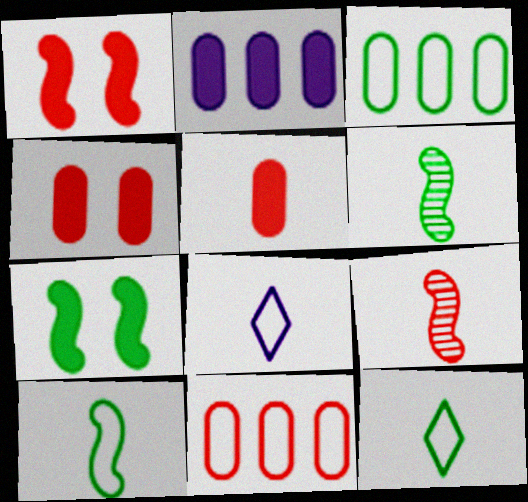[[5, 6, 8]]